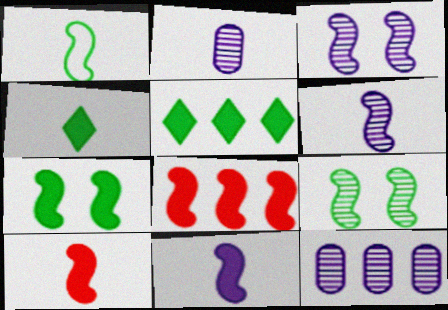[[1, 3, 8], 
[1, 6, 10], 
[7, 8, 11]]